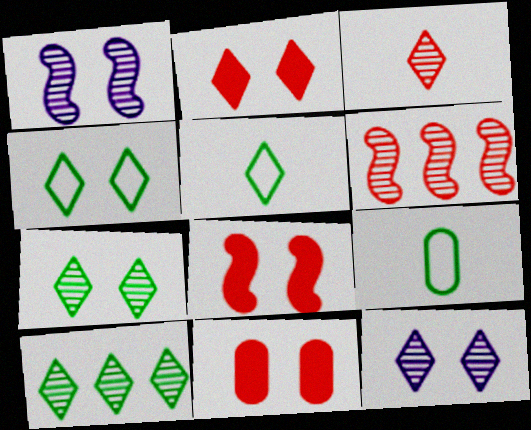[[1, 4, 11], 
[2, 4, 12], 
[2, 8, 11], 
[3, 10, 12]]